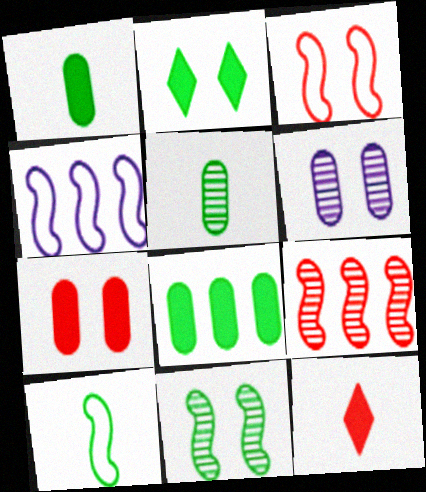[[2, 3, 6], 
[3, 4, 10]]